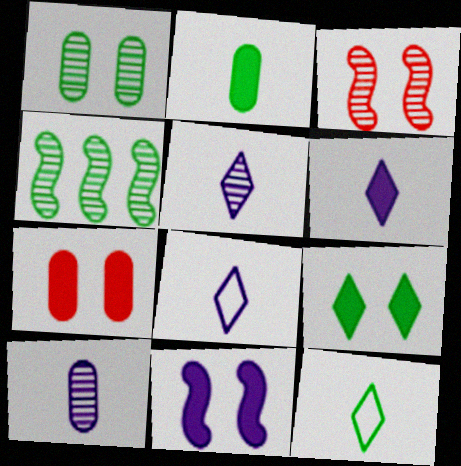[[4, 7, 8], 
[5, 6, 8], 
[7, 9, 11]]